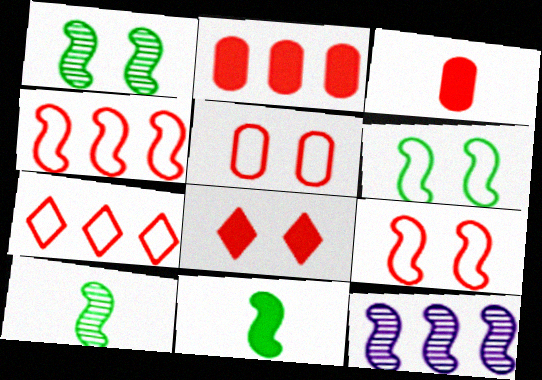[[9, 11, 12]]